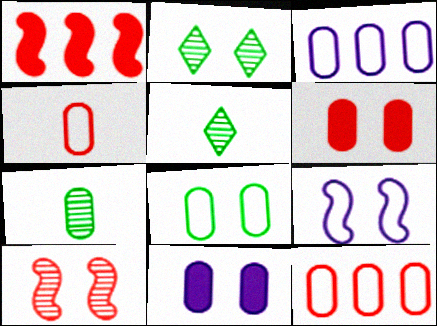[[2, 6, 9], 
[3, 4, 8], 
[3, 6, 7], 
[7, 11, 12]]